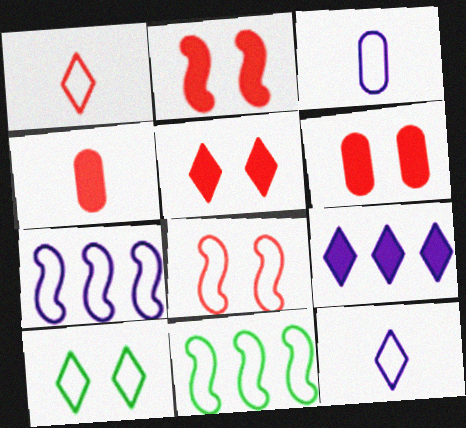[[2, 5, 6]]